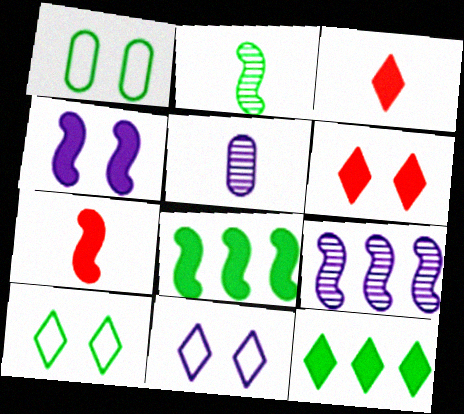[[1, 2, 12], 
[1, 3, 9], 
[4, 7, 8]]